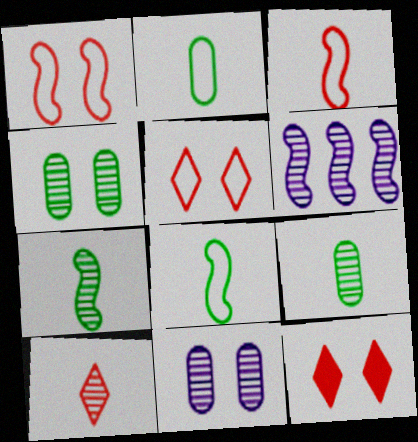[[2, 6, 12], 
[4, 6, 10]]